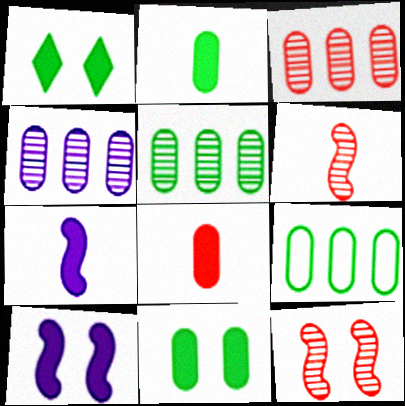[[3, 4, 5]]